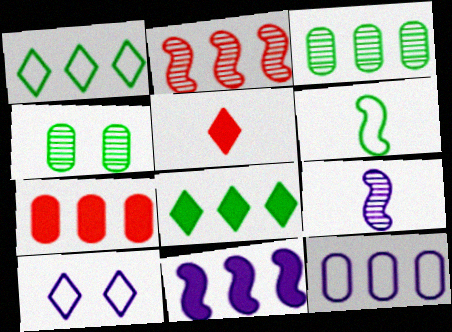[[2, 8, 12], 
[3, 7, 12], 
[4, 6, 8], 
[7, 8, 11]]